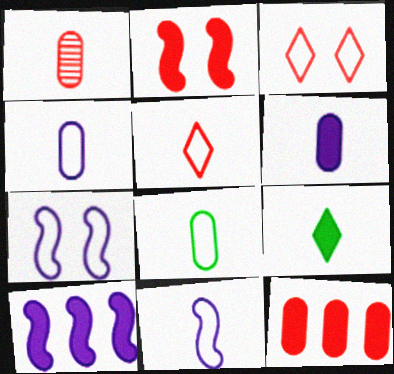[[1, 6, 8], 
[1, 9, 11], 
[5, 8, 11]]